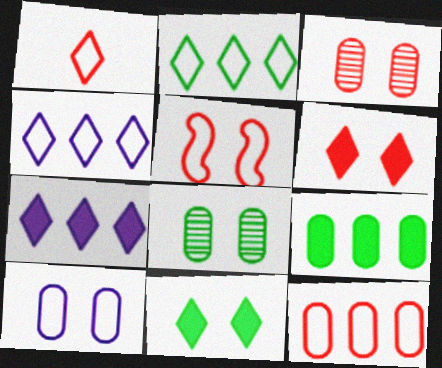[[1, 5, 12], 
[3, 5, 6]]